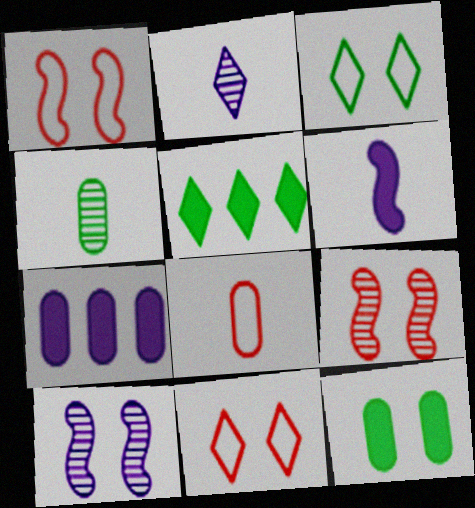[[2, 5, 11], 
[5, 8, 10], 
[10, 11, 12]]